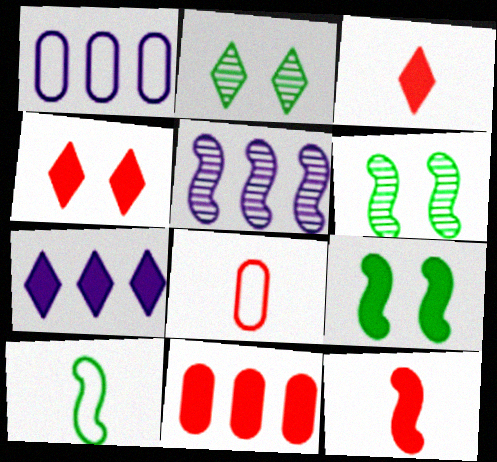[[1, 2, 12], 
[1, 3, 6], 
[1, 5, 7], 
[4, 11, 12], 
[6, 7, 8]]